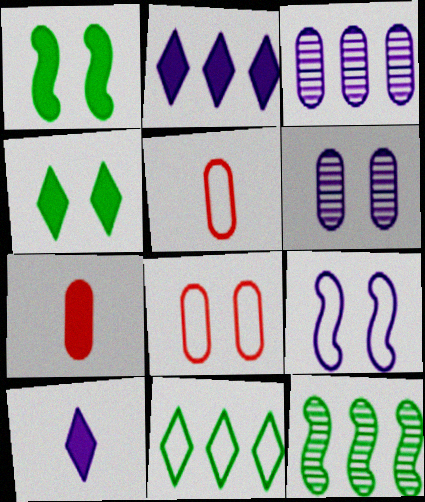[[1, 2, 7], 
[3, 9, 10], 
[5, 9, 11], 
[8, 10, 12]]